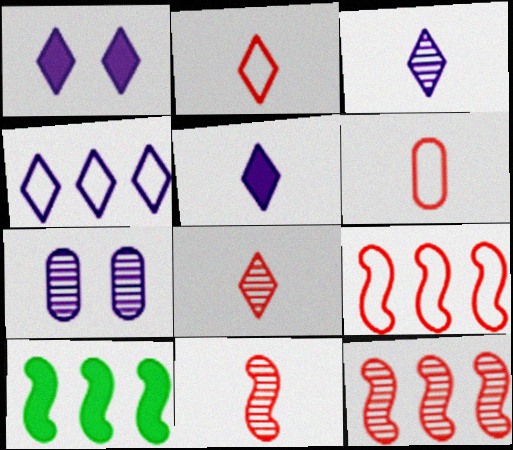[[1, 3, 4], 
[2, 7, 10]]